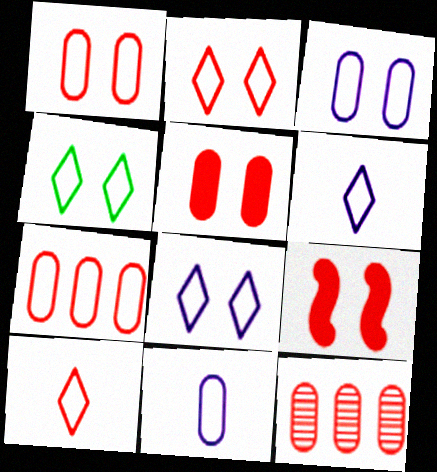[[2, 4, 8], 
[9, 10, 12]]